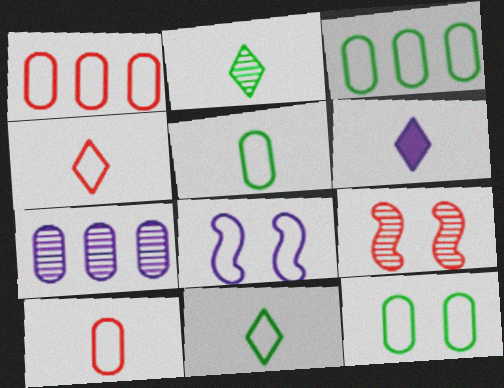[[1, 8, 11], 
[2, 4, 6], 
[2, 7, 9], 
[3, 4, 8], 
[3, 5, 12], 
[3, 6, 9], 
[6, 7, 8]]